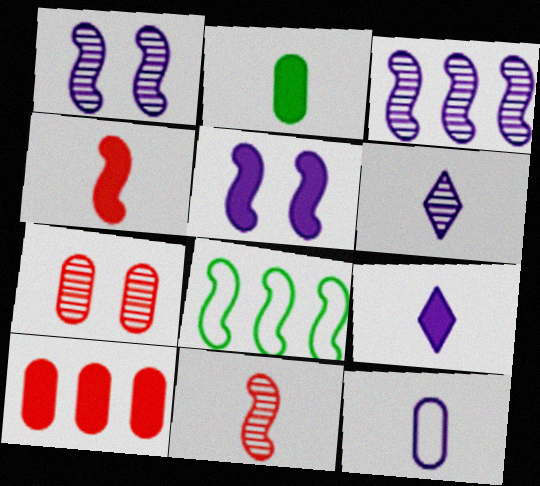[[1, 4, 8], 
[2, 4, 9], 
[5, 8, 11], 
[7, 8, 9]]